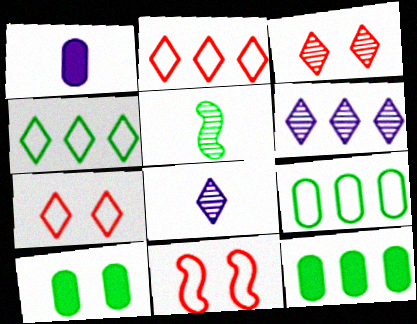[[4, 5, 10], 
[8, 11, 12]]